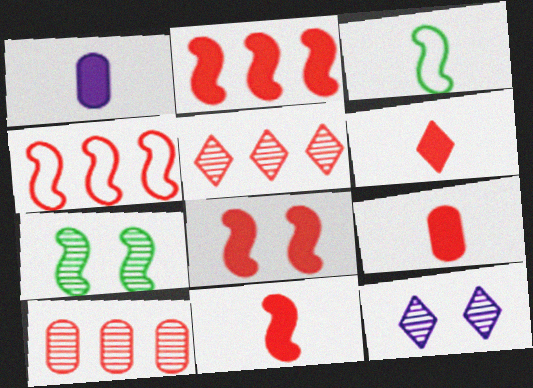[[2, 8, 11], 
[6, 9, 11]]